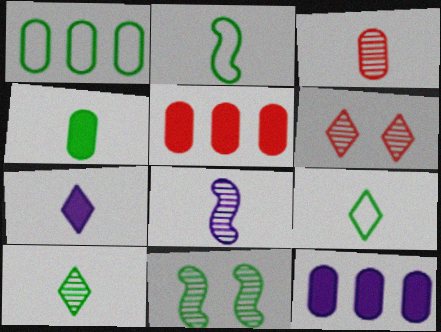[[2, 3, 7], 
[2, 4, 10], 
[2, 6, 12], 
[3, 8, 10]]